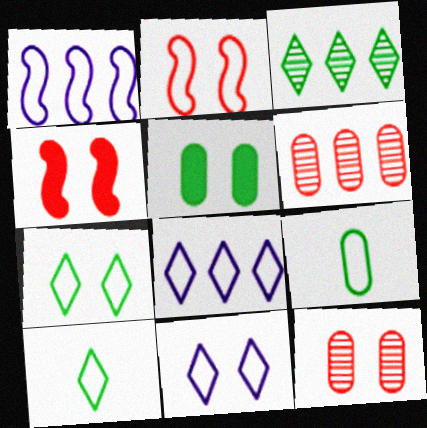[[2, 8, 9]]